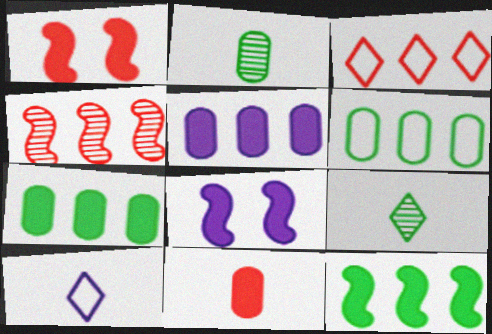[[2, 3, 8]]